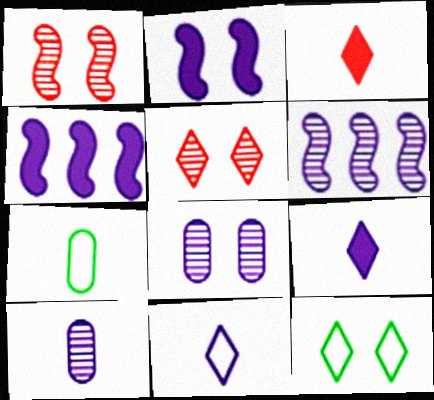[[4, 5, 7], 
[4, 8, 11]]